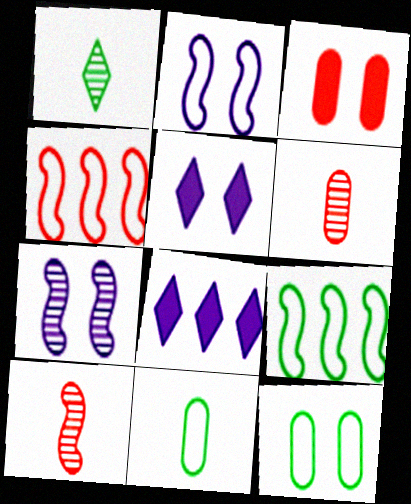[[5, 6, 9], 
[8, 10, 12]]